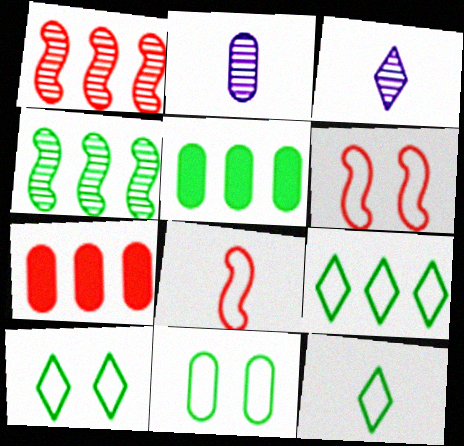[[2, 7, 11], 
[3, 5, 6], 
[4, 5, 9], 
[9, 10, 12]]